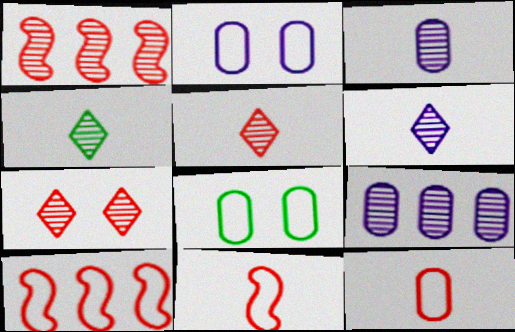[[4, 5, 6]]